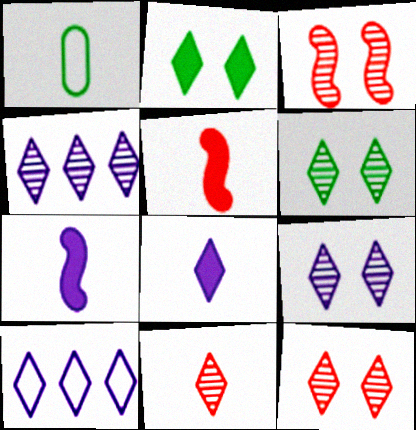[[1, 7, 11], 
[2, 10, 11], 
[4, 6, 11], 
[6, 9, 12], 
[8, 9, 10]]